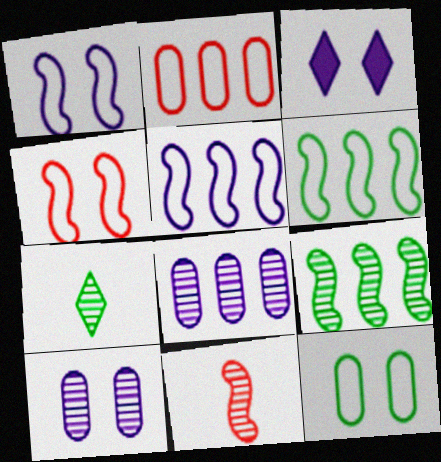[[1, 3, 10]]